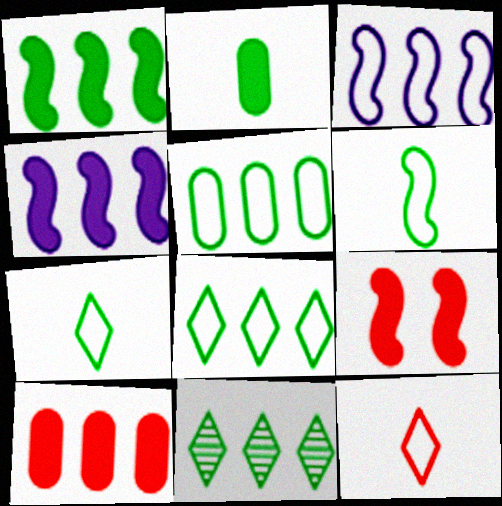[[1, 5, 11], 
[3, 10, 11]]